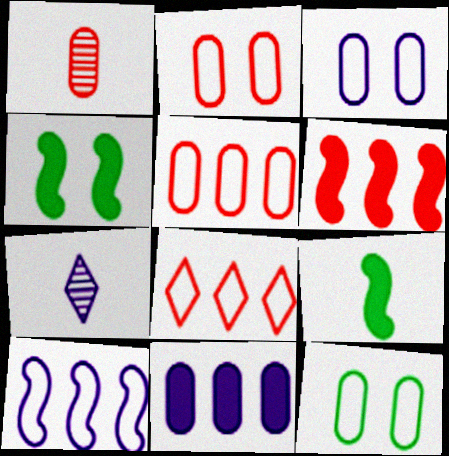[[1, 11, 12], 
[2, 3, 12], 
[4, 5, 7], 
[6, 7, 12]]